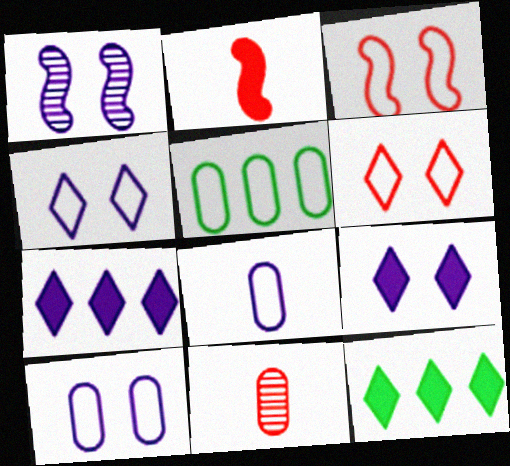[[1, 7, 8], 
[1, 9, 10]]